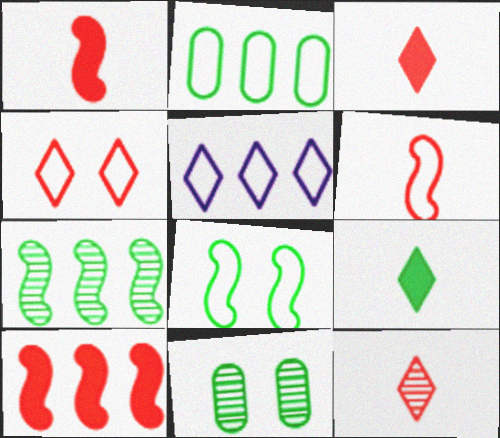[[1, 5, 11]]